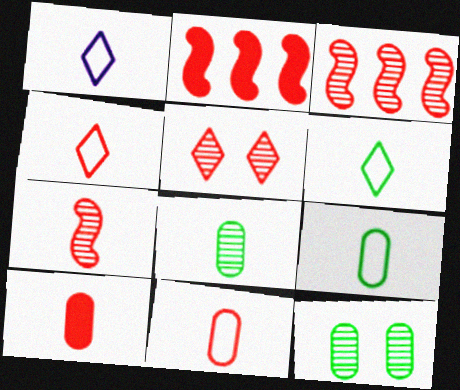[[1, 2, 12], 
[1, 4, 6], 
[2, 5, 11], 
[4, 7, 10]]